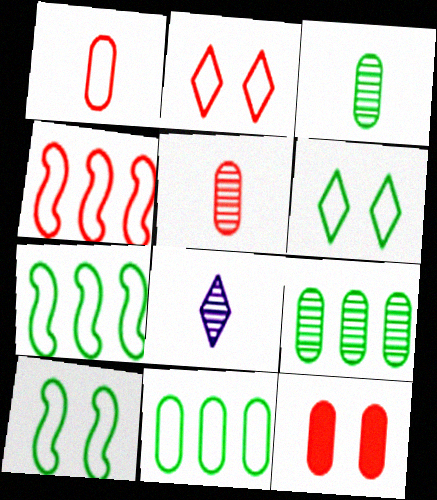[[1, 2, 4], 
[7, 8, 12]]